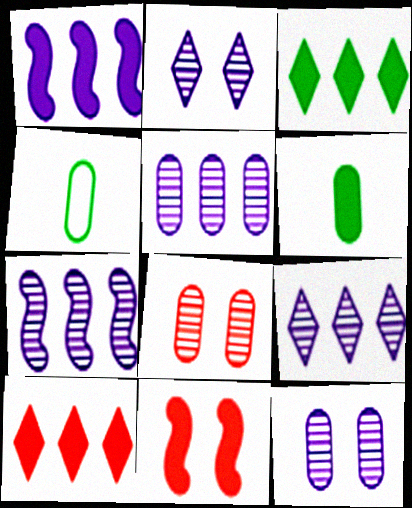[[4, 9, 11], 
[5, 7, 9]]